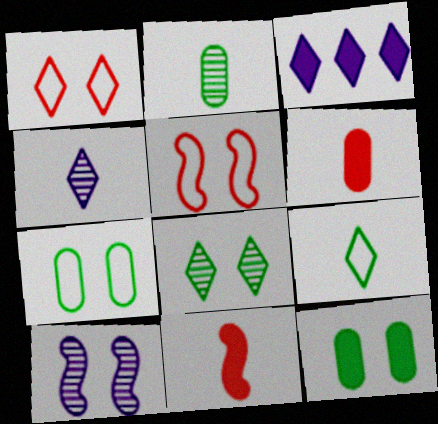[[1, 10, 12], 
[2, 3, 5], 
[3, 11, 12]]